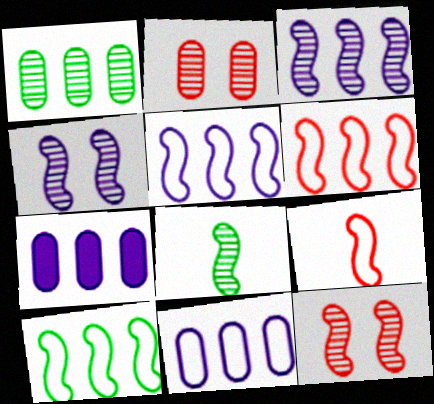[[3, 8, 12], 
[5, 6, 10]]